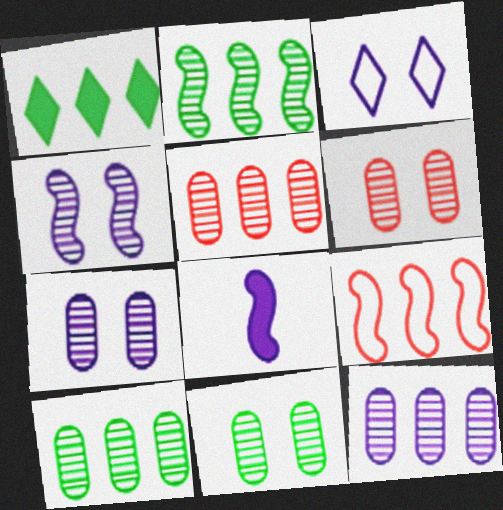[[1, 9, 12], 
[3, 8, 12], 
[5, 10, 12], 
[6, 7, 11]]